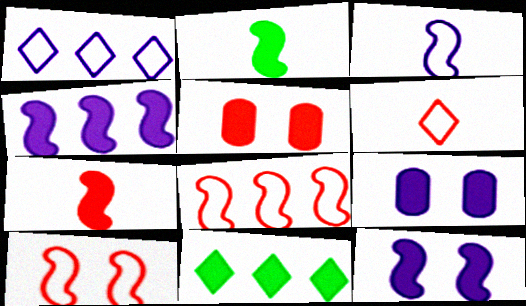[[7, 9, 11]]